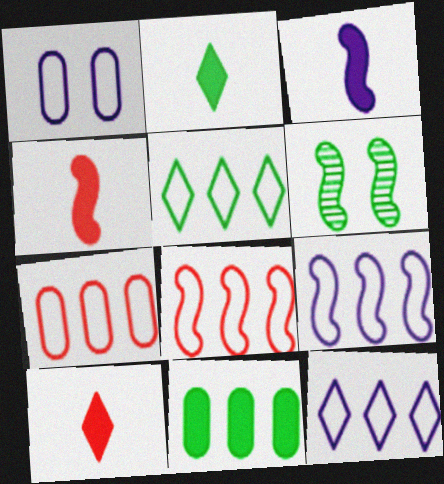[[3, 6, 8], 
[4, 6, 9], 
[5, 7, 9]]